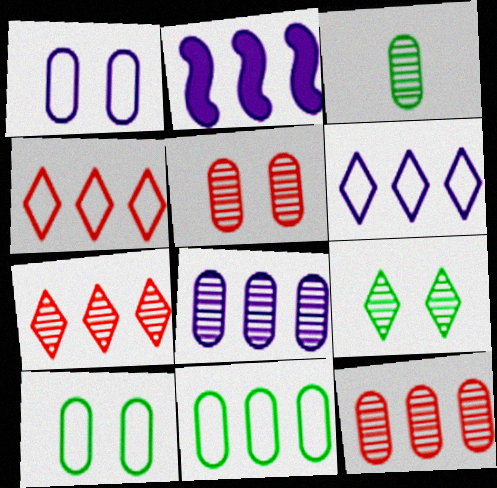[[2, 6, 8], 
[2, 7, 11], 
[3, 5, 8]]